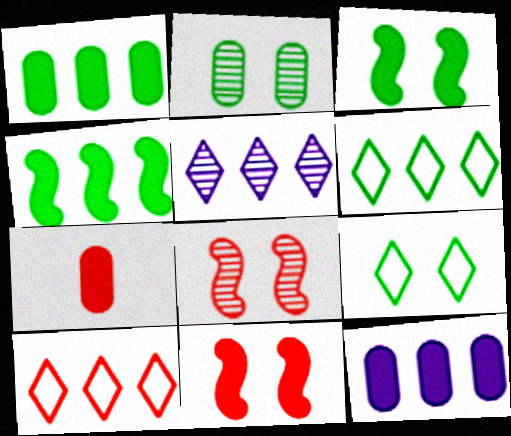[[2, 3, 9], 
[7, 8, 10]]